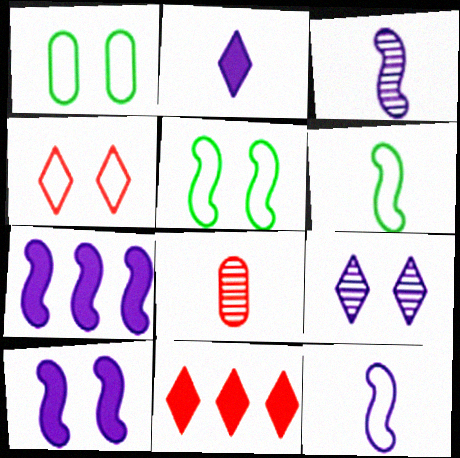[[1, 3, 11], 
[2, 6, 8]]